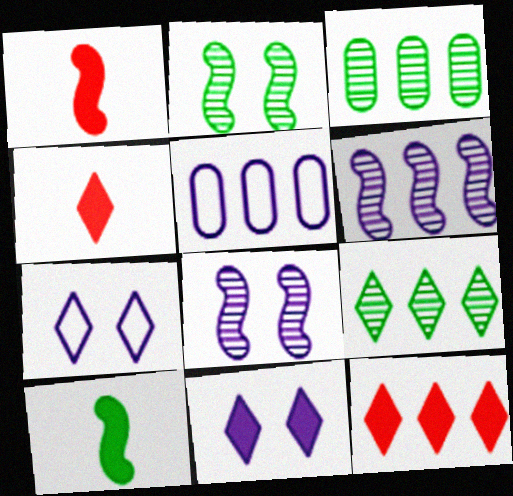[[1, 3, 7], 
[2, 4, 5], 
[4, 7, 9]]